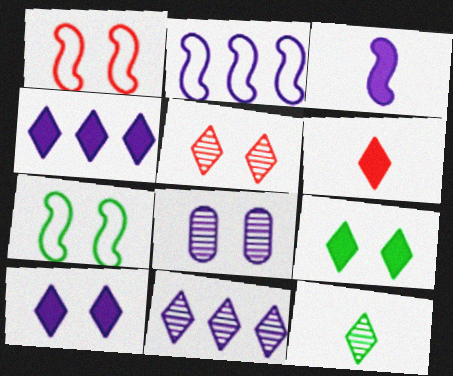[[1, 8, 9], 
[4, 6, 9], 
[5, 11, 12]]